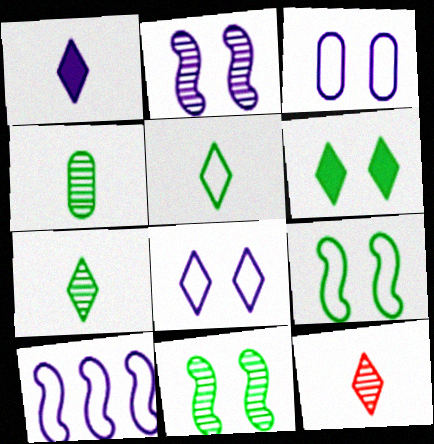[[1, 5, 12]]